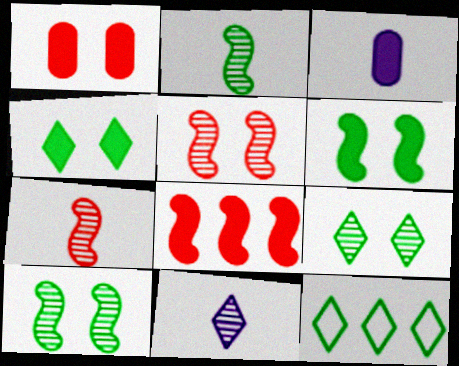[[3, 4, 8], 
[3, 5, 12]]